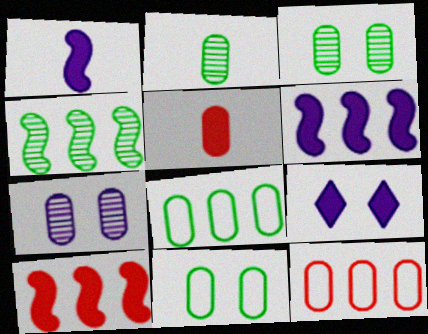[[5, 7, 8]]